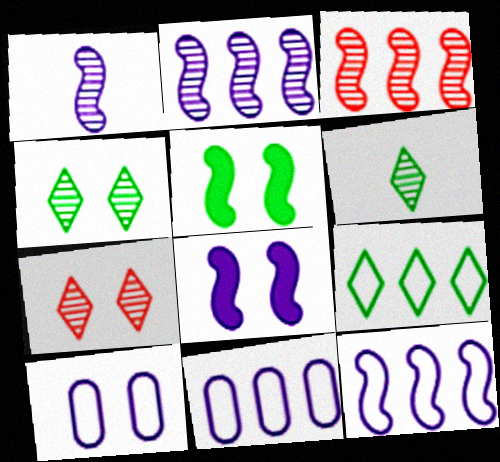[[1, 8, 12], 
[5, 7, 10]]